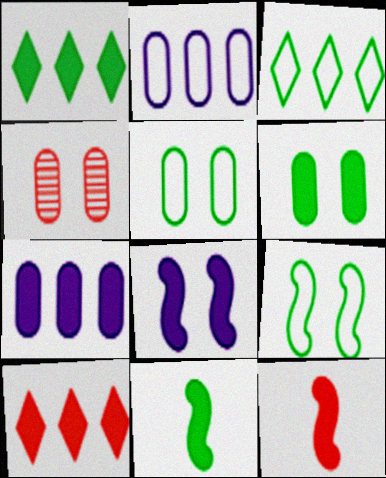[[1, 6, 11]]